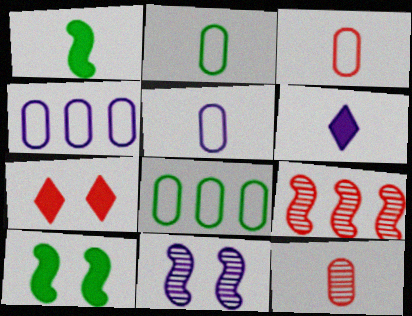[[2, 3, 5], 
[3, 7, 9], 
[4, 6, 11]]